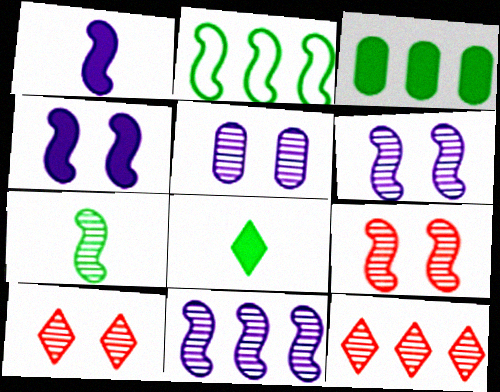[[1, 2, 9], 
[5, 7, 12], 
[7, 9, 11]]